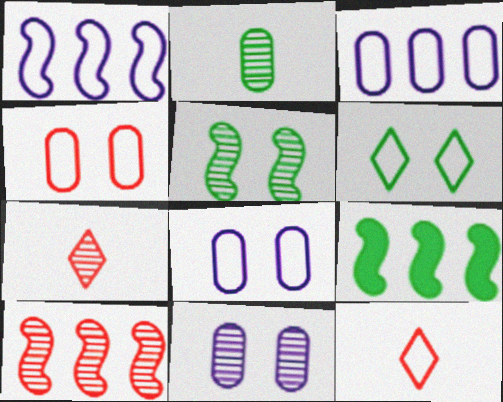[[1, 9, 10], 
[2, 6, 9], 
[7, 8, 9], 
[9, 11, 12]]